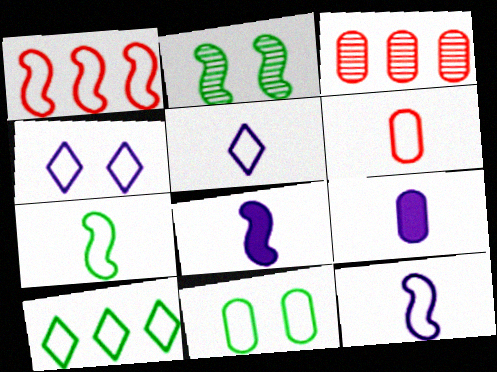[[1, 2, 8], 
[1, 5, 11], 
[3, 9, 11], 
[5, 6, 7], 
[7, 10, 11]]